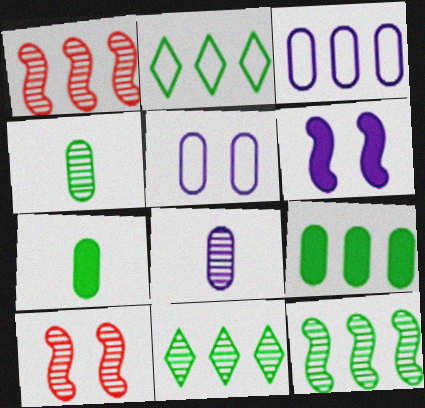[[2, 9, 12], 
[8, 10, 11]]